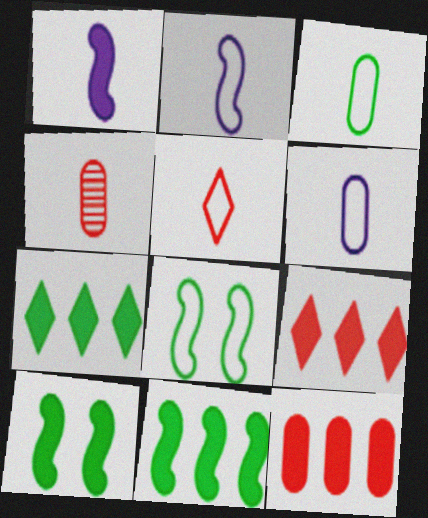[[2, 3, 5]]